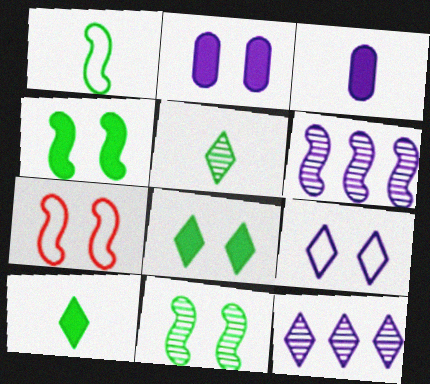[[3, 6, 9]]